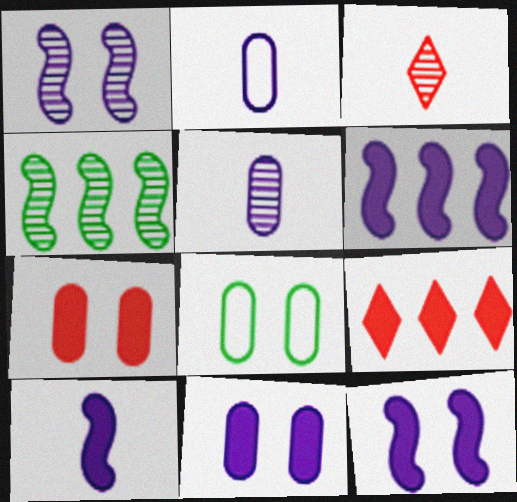[[3, 6, 8], 
[6, 10, 12]]